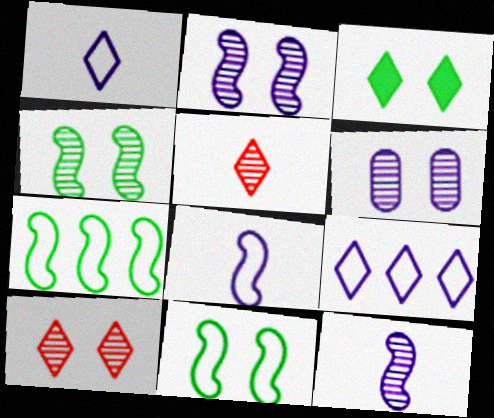[[3, 5, 9], 
[4, 6, 10]]